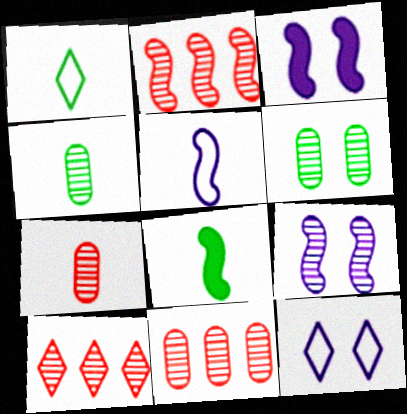[[1, 3, 11], 
[1, 4, 8], 
[2, 10, 11], 
[4, 9, 10], 
[8, 11, 12]]